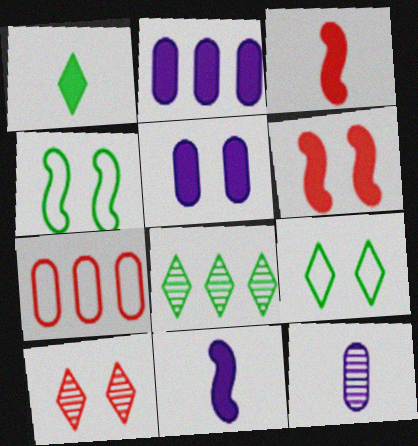[[1, 2, 6], 
[1, 8, 9], 
[3, 7, 10], 
[4, 5, 10]]